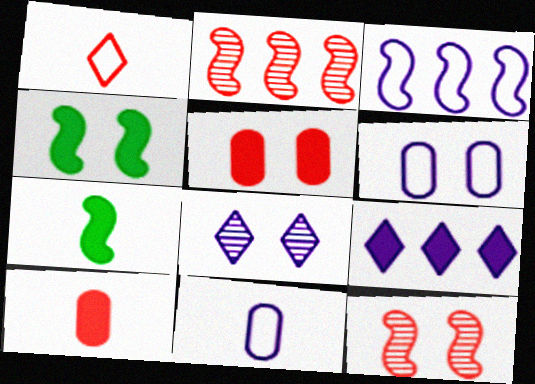[[1, 2, 5], 
[3, 7, 12], 
[4, 9, 10], 
[5, 7, 9]]